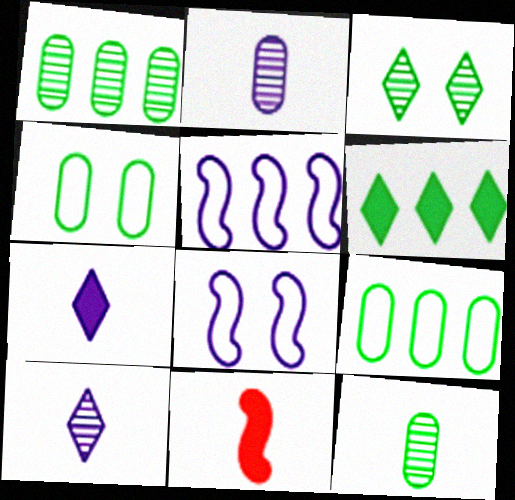[]